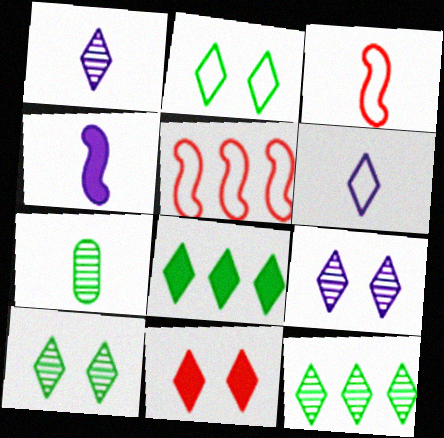[[2, 9, 11], 
[6, 11, 12]]